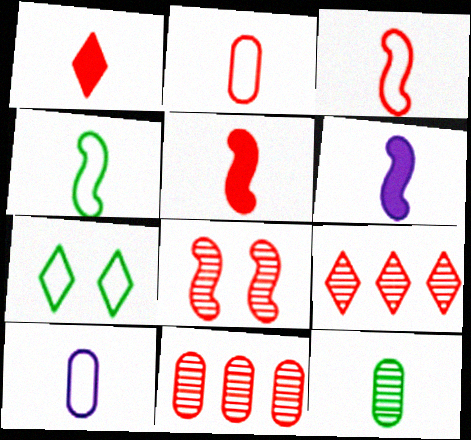[[6, 7, 11]]